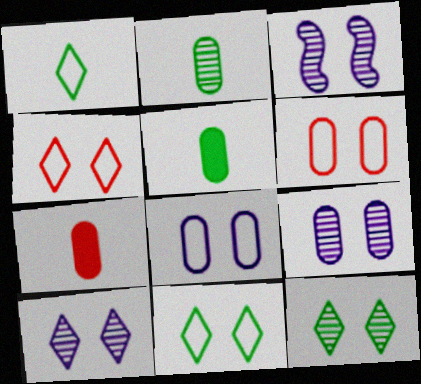[[3, 9, 10]]